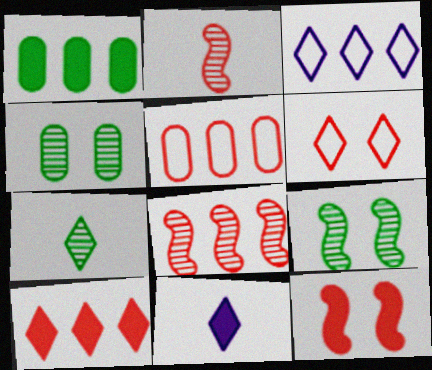[[1, 3, 8], 
[1, 11, 12], 
[5, 8, 10], 
[5, 9, 11]]